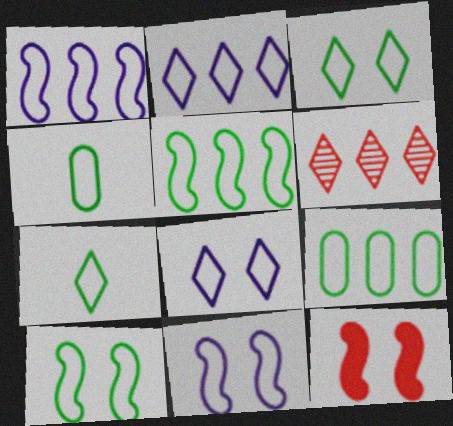[[3, 4, 5], 
[7, 9, 10]]